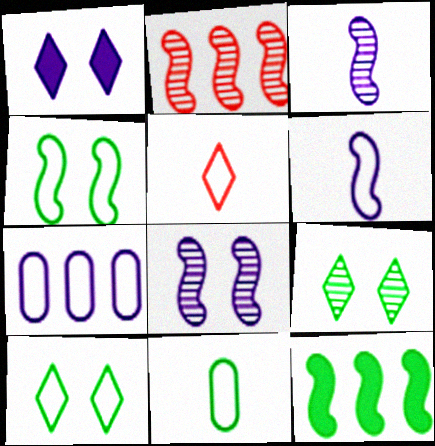[[1, 2, 11], 
[1, 3, 7], 
[4, 5, 7], 
[5, 6, 11], 
[9, 11, 12]]